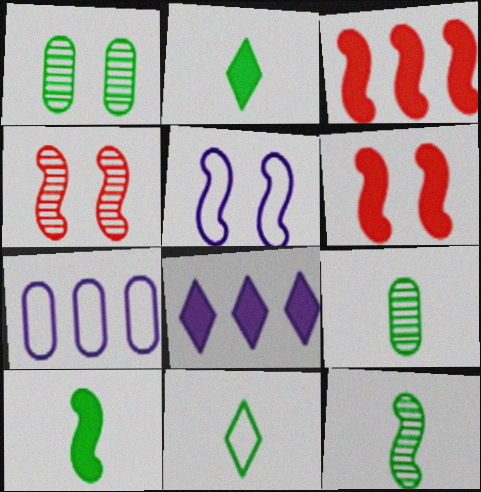[[2, 4, 7], 
[3, 5, 12], 
[9, 10, 11]]